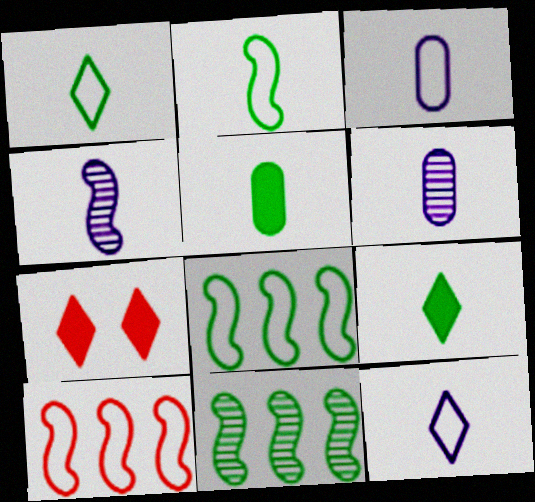[[3, 7, 11], 
[6, 7, 8]]